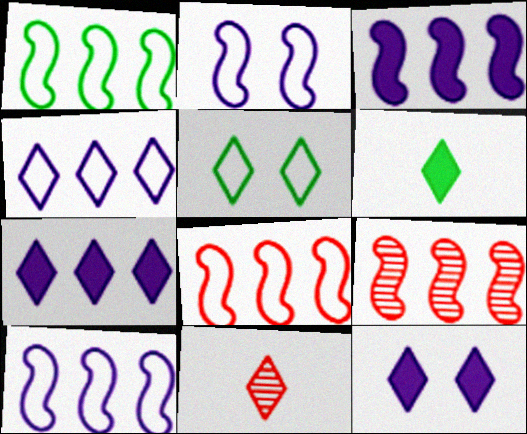[[1, 3, 9], 
[1, 8, 10], 
[5, 7, 11]]